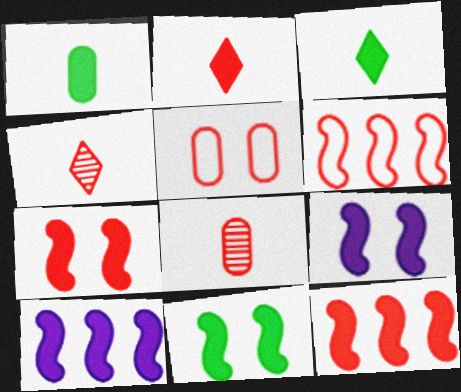[[4, 5, 12], 
[7, 9, 11]]